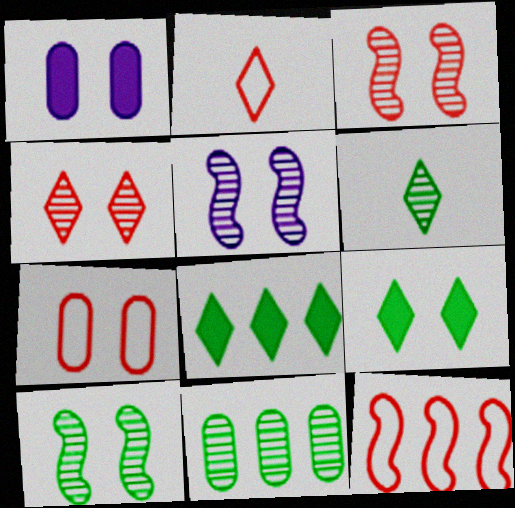[[1, 6, 12], 
[2, 7, 12], 
[3, 5, 10], 
[5, 7, 9], 
[6, 10, 11]]